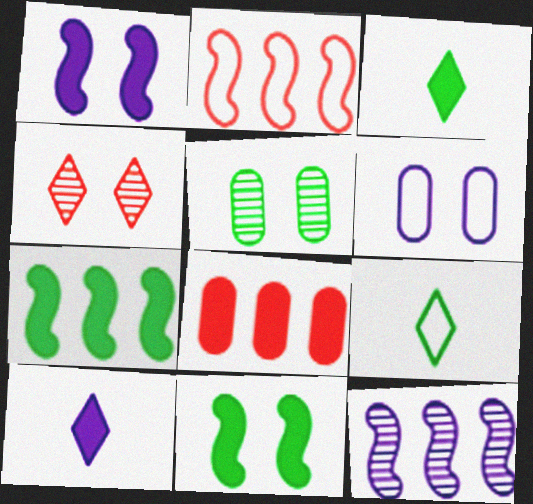[[1, 3, 8], 
[2, 5, 10], 
[2, 6, 9], 
[2, 7, 12], 
[4, 6, 11], 
[5, 7, 9], 
[6, 10, 12], 
[8, 10, 11]]